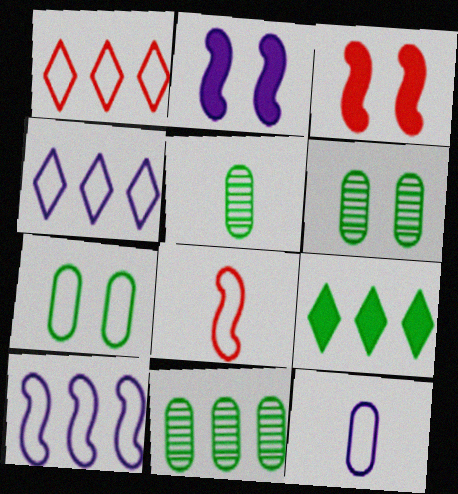[[1, 2, 5], 
[3, 4, 5], 
[4, 7, 8], 
[5, 6, 11]]